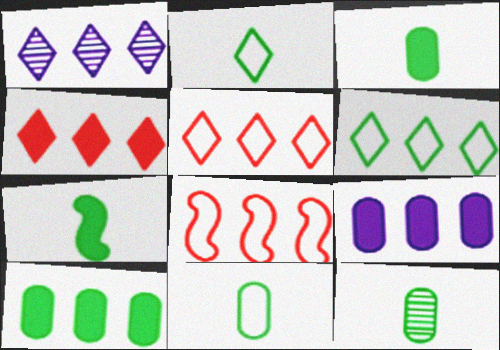[[1, 4, 6], 
[1, 8, 10], 
[2, 7, 12], 
[3, 11, 12]]